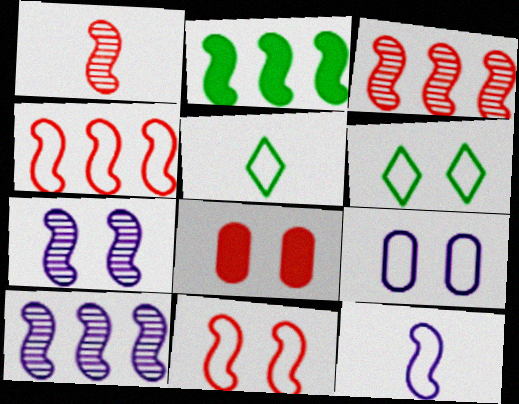[[2, 4, 10], 
[4, 5, 9], 
[5, 8, 10], 
[6, 7, 8], 
[6, 9, 11]]